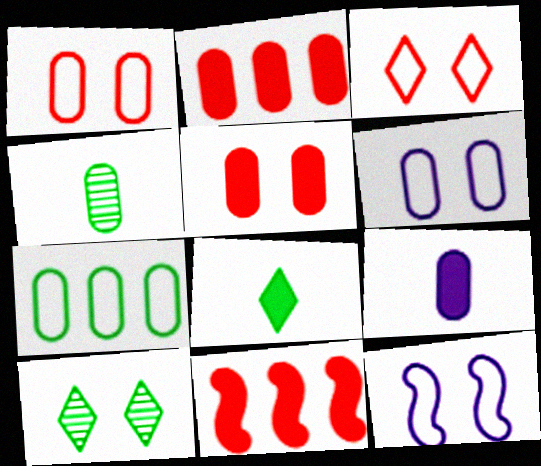[[2, 4, 6], 
[5, 10, 12]]